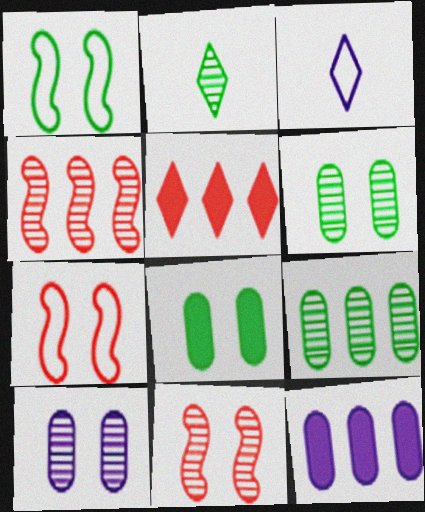[[2, 4, 10], 
[2, 7, 12], 
[3, 4, 8]]